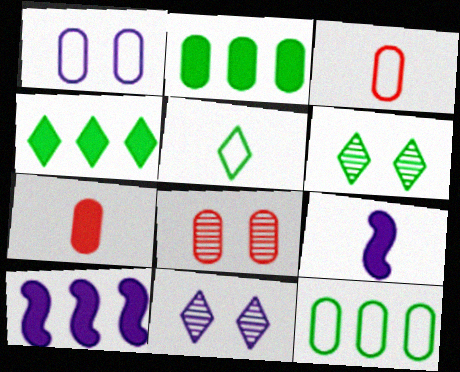[[1, 3, 12], 
[3, 6, 10], 
[4, 5, 6], 
[5, 8, 10]]